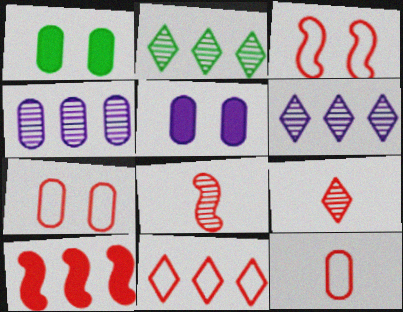[[1, 4, 12], 
[3, 8, 10], 
[3, 11, 12], 
[7, 9, 10]]